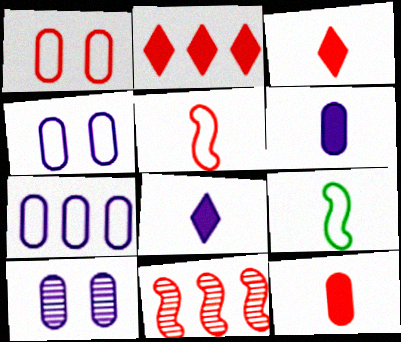[[1, 3, 11], 
[2, 9, 10], 
[6, 7, 10]]